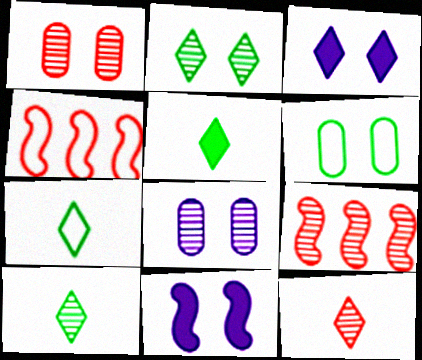[[1, 9, 12], 
[4, 5, 8], 
[5, 7, 10], 
[8, 9, 10]]